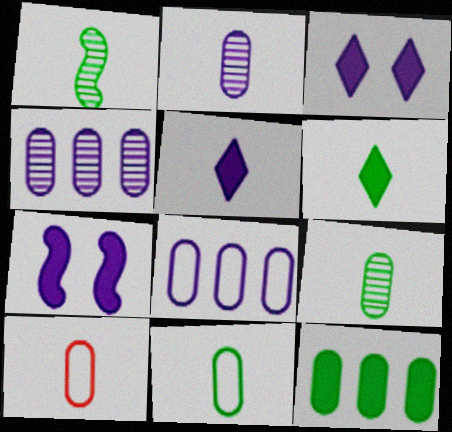[[1, 5, 10], 
[1, 6, 11]]